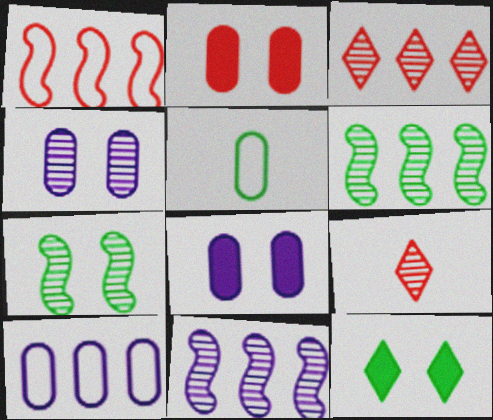[[1, 2, 9], 
[4, 6, 9], 
[5, 6, 12]]